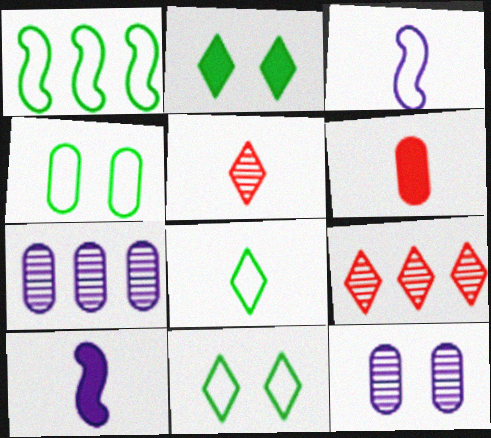[[1, 4, 8], 
[4, 6, 7], 
[4, 9, 10]]